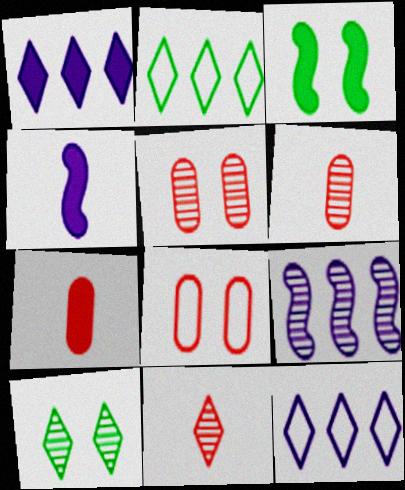[[1, 3, 7], 
[2, 4, 5], 
[3, 6, 12], 
[6, 9, 10]]